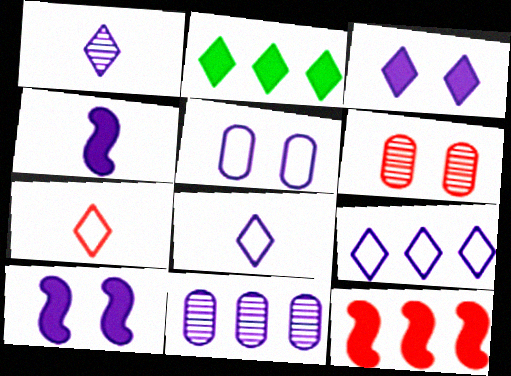[[1, 3, 9], 
[6, 7, 12], 
[8, 10, 11]]